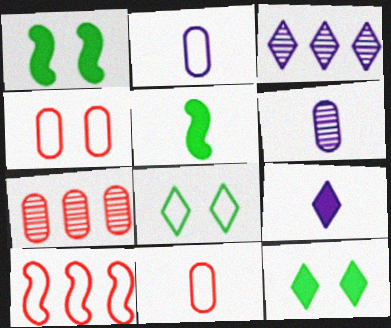[[1, 3, 11], 
[2, 8, 10], 
[3, 4, 5], 
[6, 10, 12]]